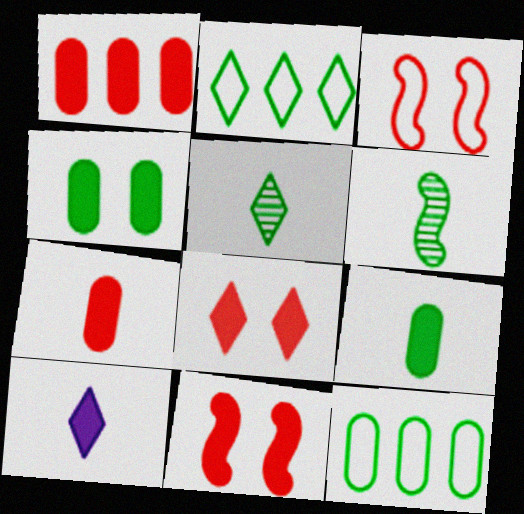[[2, 4, 6]]